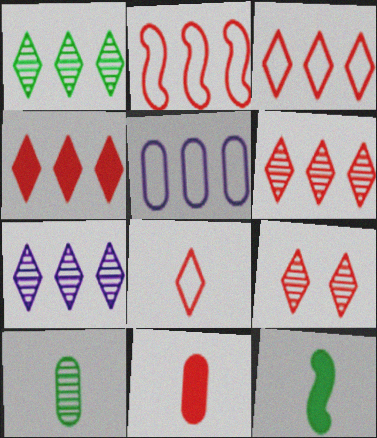[[1, 6, 7], 
[2, 9, 11], 
[3, 4, 6], 
[4, 8, 9], 
[5, 9, 12]]